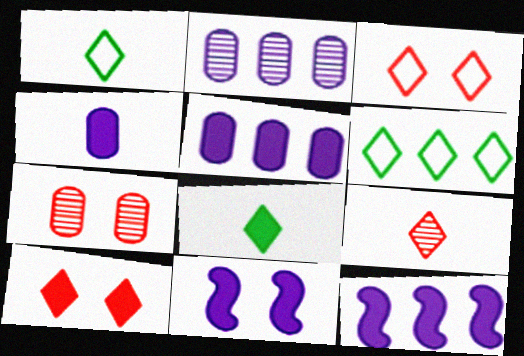[[1, 7, 12]]